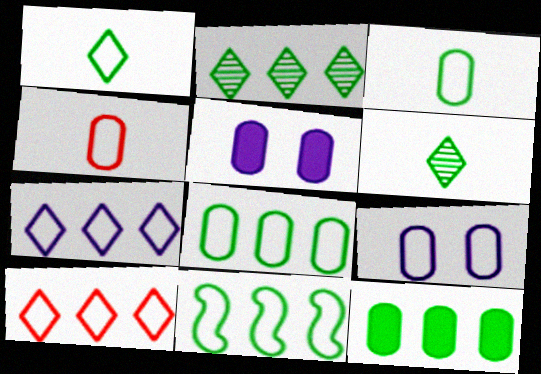[[2, 11, 12], 
[4, 8, 9]]